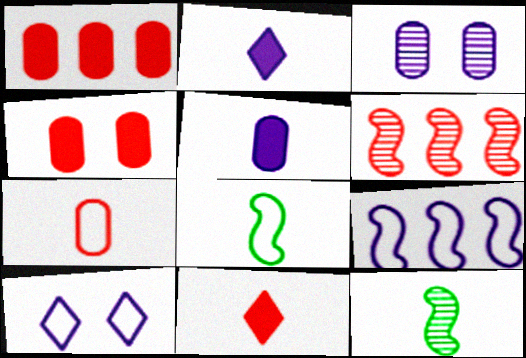[[1, 10, 12], 
[2, 3, 9], 
[2, 7, 12]]